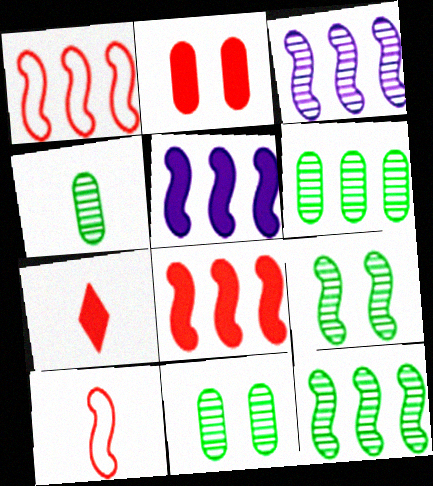[[1, 5, 12], 
[2, 7, 8], 
[4, 6, 11], 
[5, 9, 10]]